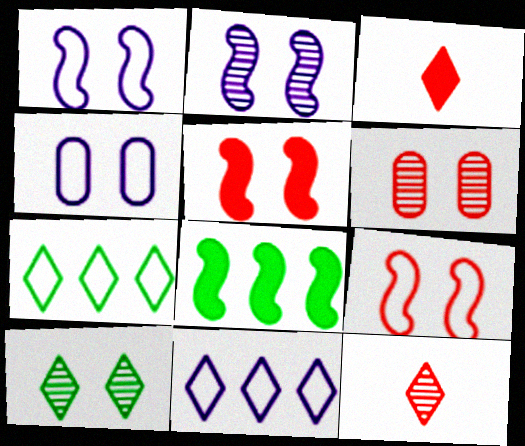[[2, 6, 10], 
[3, 10, 11], 
[4, 5, 10], 
[4, 8, 12]]